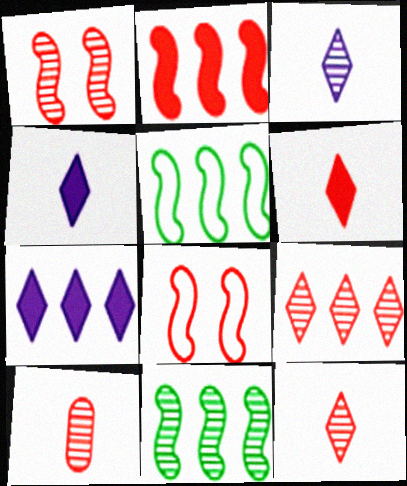[[1, 9, 10]]